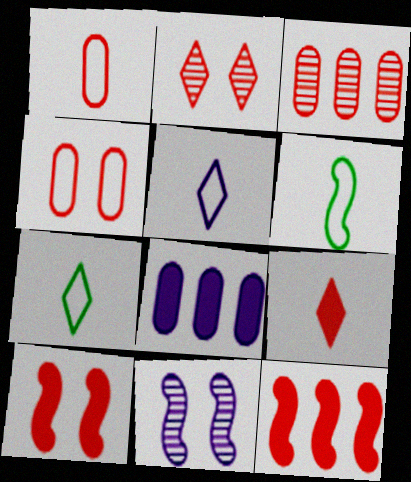[[1, 2, 12], 
[1, 5, 6], 
[2, 4, 10], 
[2, 6, 8], 
[5, 8, 11], 
[6, 11, 12]]